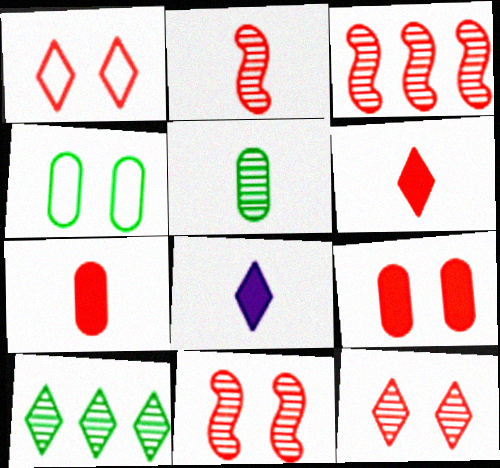[[1, 3, 7], 
[1, 8, 10], 
[1, 9, 11], 
[2, 3, 11], 
[3, 4, 8]]